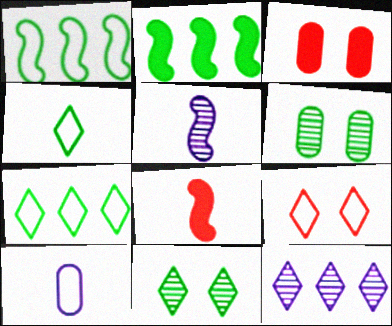[[1, 9, 10], 
[2, 4, 6], 
[3, 5, 7]]